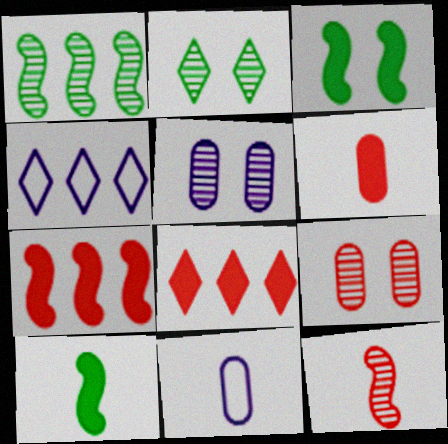[[2, 7, 11], 
[4, 9, 10]]